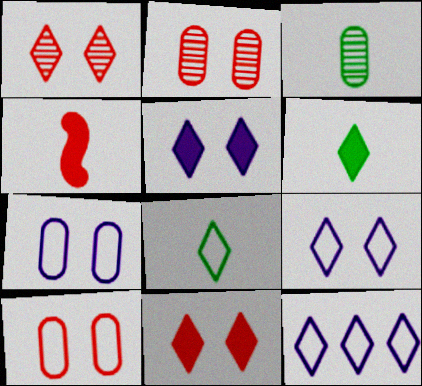[[1, 6, 12]]